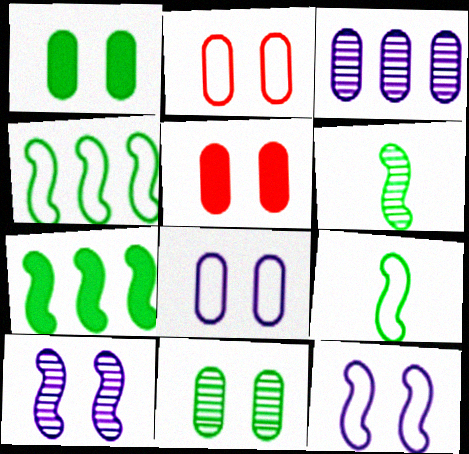[[5, 8, 11]]